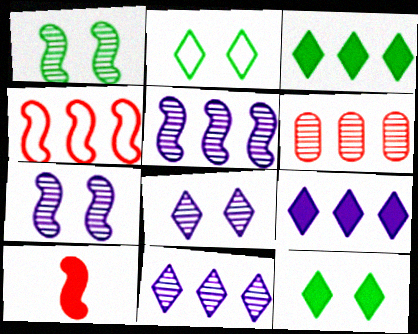[]